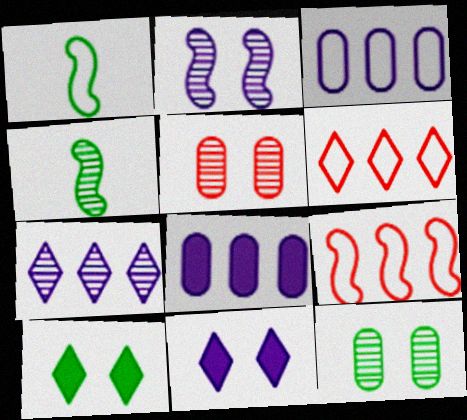[[4, 5, 7]]